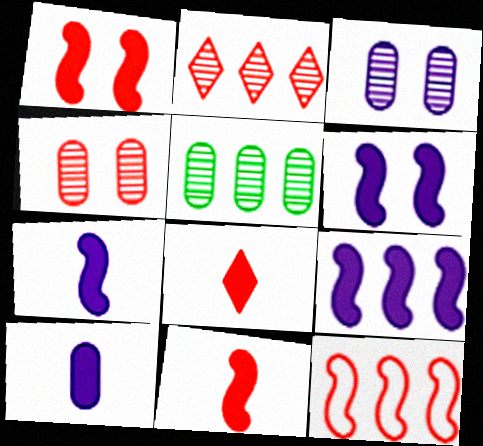[[4, 8, 12], 
[6, 7, 9]]